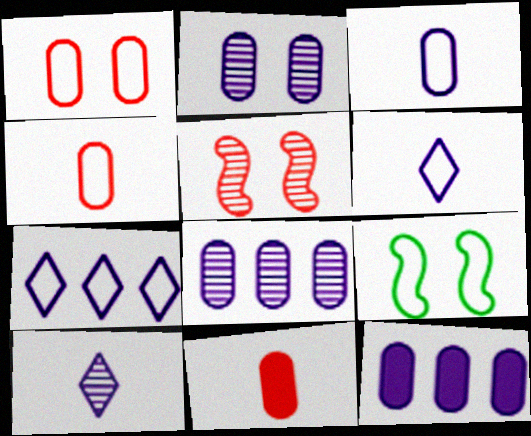[[2, 3, 12], 
[4, 7, 9]]